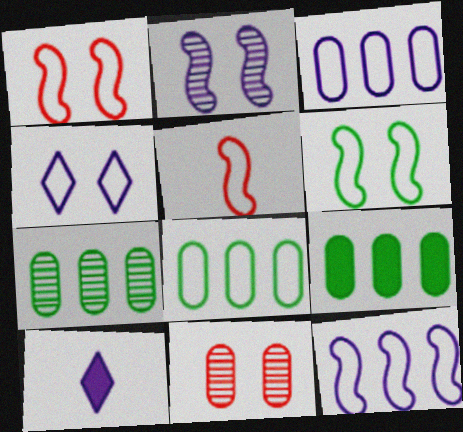[[1, 7, 10], 
[2, 3, 10], 
[4, 5, 8], 
[5, 6, 12], 
[7, 8, 9]]